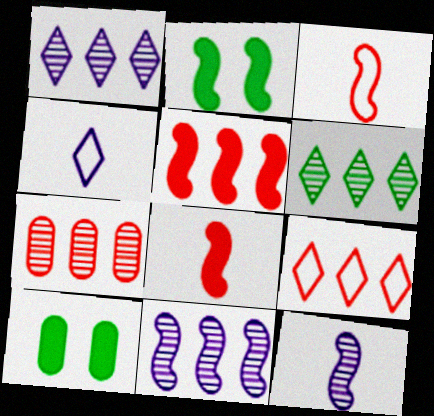[[1, 3, 10], 
[2, 3, 11], 
[2, 4, 7], 
[5, 7, 9], 
[6, 7, 11], 
[9, 10, 12]]